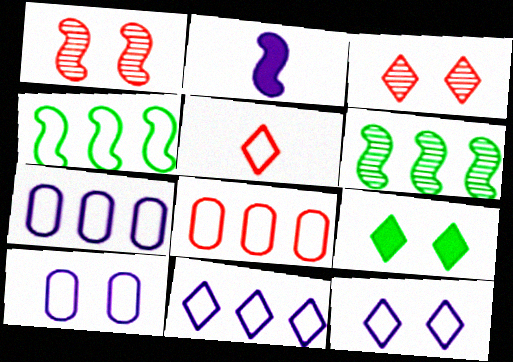[[1, 2, 4], 
[1, 9, 10], 
[3, 9, 12], 
[4, 5, 10], 
[4, 8, 11]]